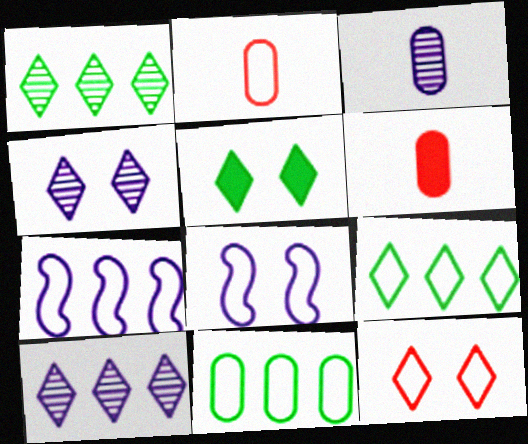[[1, 6, 8], 
[2, 8, 9], 
[4, 5, 12]]